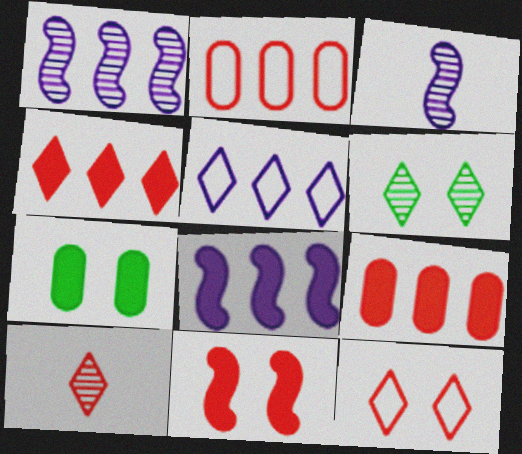[[2, 10, 11], 
[4, 10, 12]]